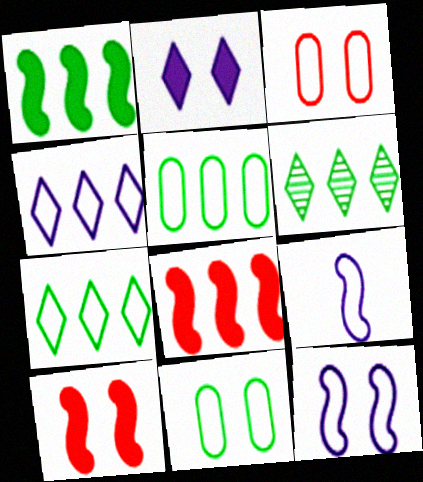[[1, 5, 6], 
[3, 7, 9]]